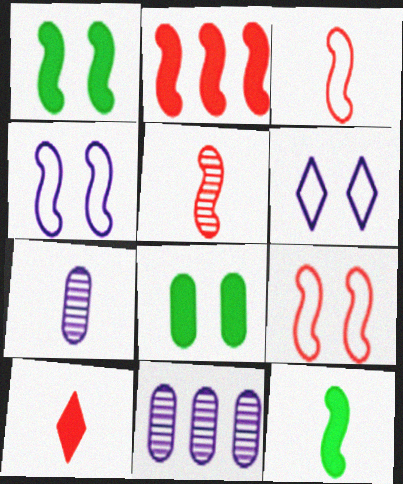[[2, 5, 9]]